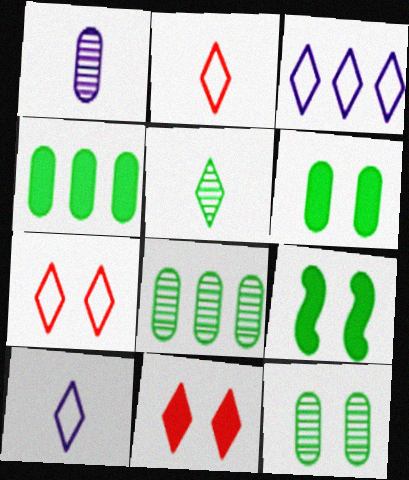[[3, 5, 11]]